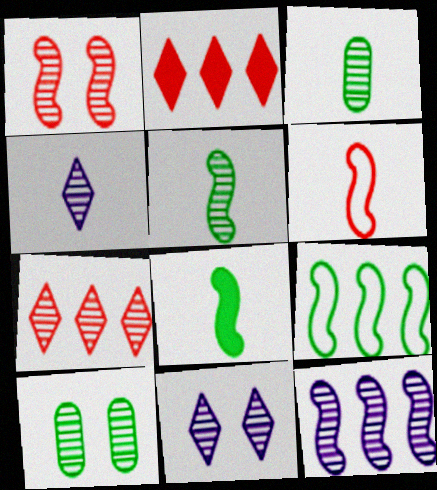[[1, 5, 12], 
[1, 10, 11]]